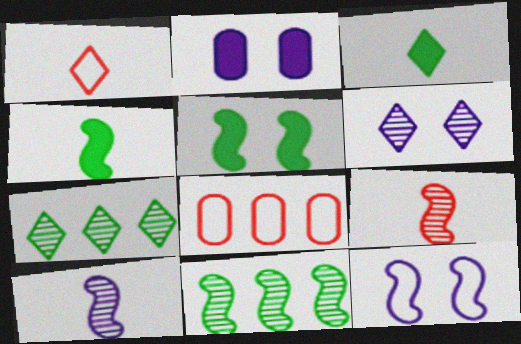[[1, 2, 11], 
[2, 6, 12], 
[4, 6, 8]]